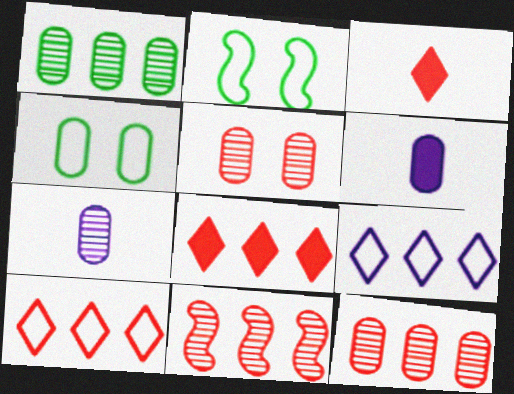[[1, 5, 7], 
[2, 7, 8], 
[4, 6, 12]]